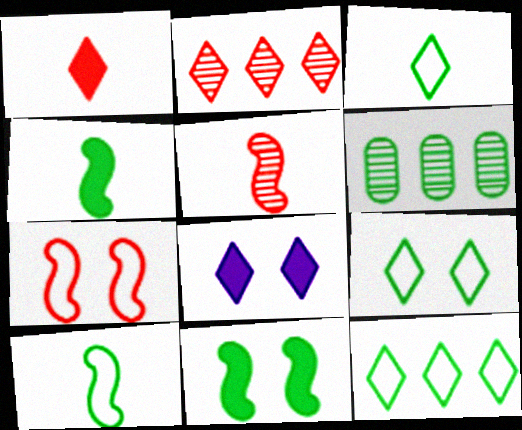[[2, 3, 8], 
[3, 6, 11], 
[3, 9, 12], 
[4, 6, 9]]